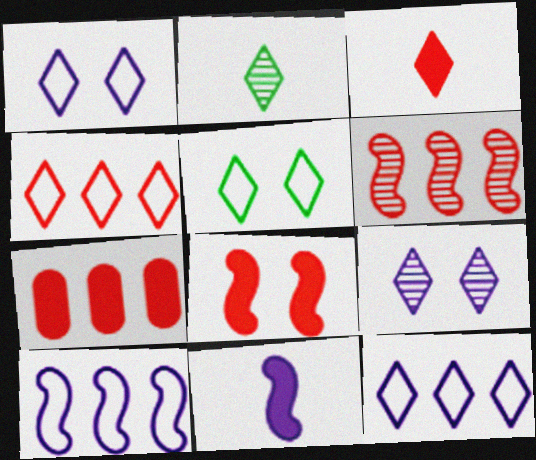[[3, 7, 8], 
[4, 6, 7]]